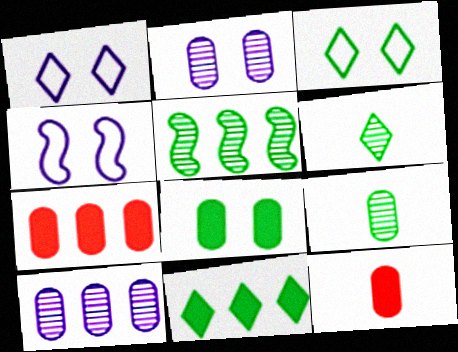[[1, 5, 12], 
[3, 6, 11], 
[4, 6, 7]]